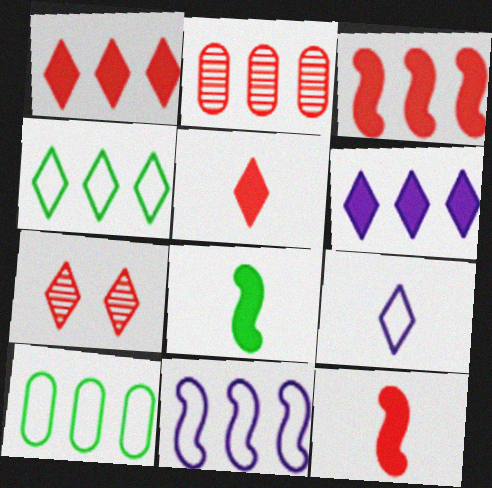[]